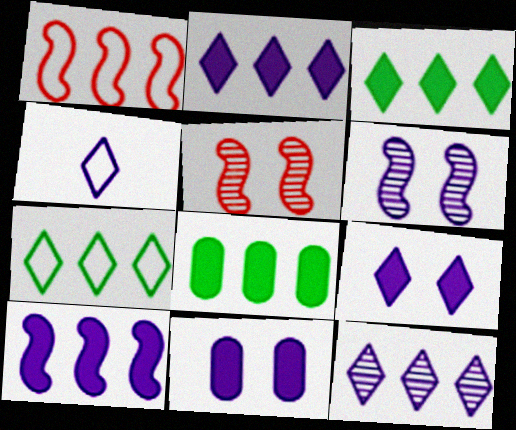[[1, 8, 12], 
[4, 5, 8], 
[4, 9, 12]]